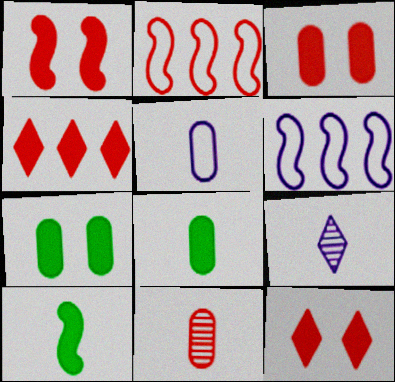[[1, 3, 12], 
[2, 7, 9], 
[2, 11, 12], 
[5, 8, 11]]